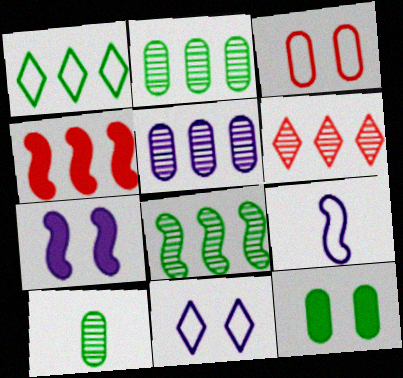[[1, 3, 9], 
[1, 4, 5], 
[4, 10, 11], 
[5, 6, 8], 
[6, 9, 12]]